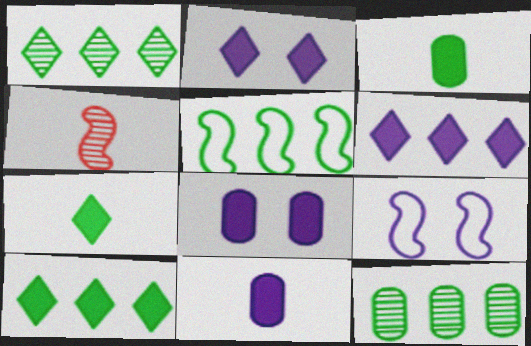[[5, 10, 12]]